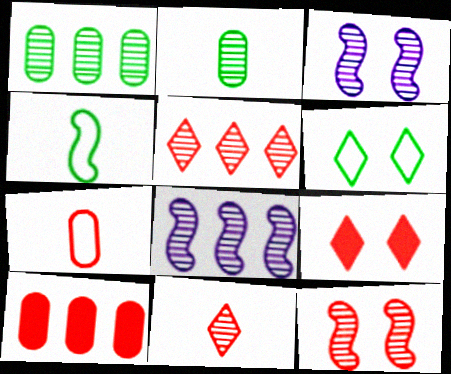[[1, 3, 11], 
[1, 5, 8], 
[2, 3, 5]]